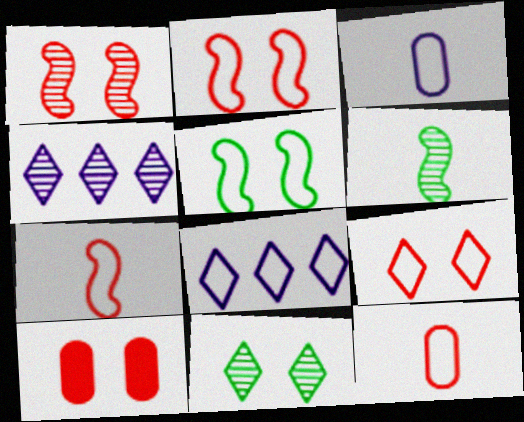[[1, 9, 10], 
[5, 8, 12], 
[6, 8, 10]]